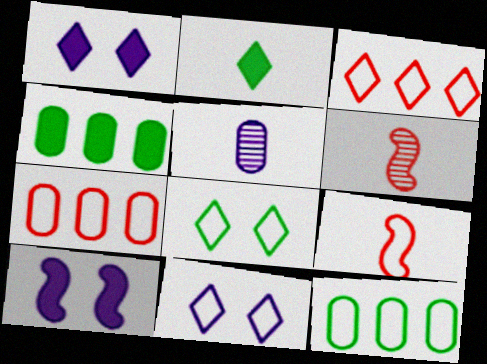[[1, 6, 12], 
[2, 5, 9], 
[4, 6, 11], 
[9, 11, 12]]